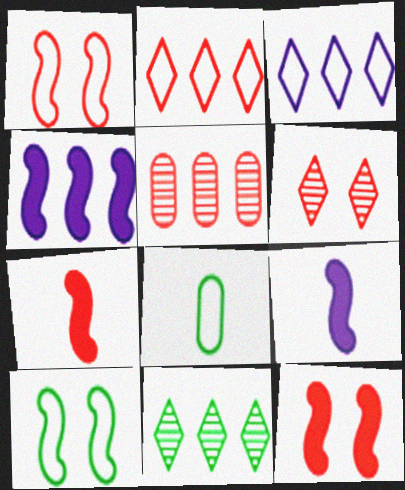[[1, 3, 8], 
[4, 6, 8]]